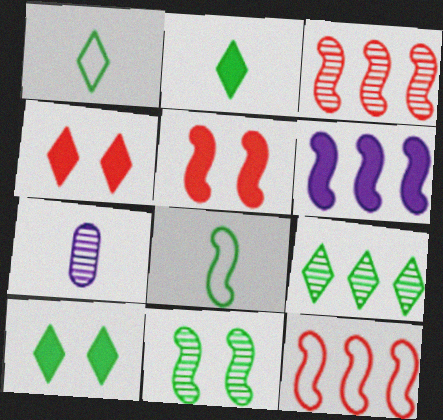[[1, 9, 10], 
[7, 10, 12]]